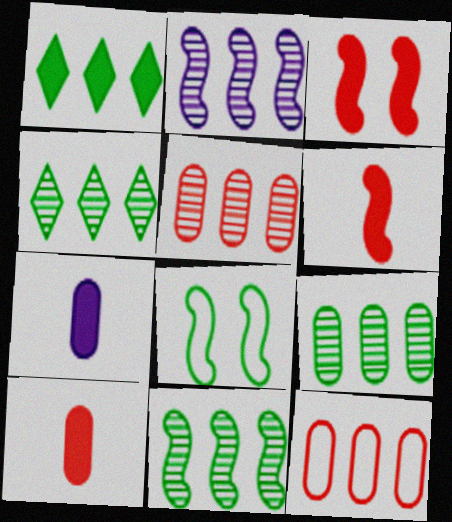[[1, 2, 12], 
[1, 3, 7], 
[2, 4, 5], 
[2, 6, 8], 
[4, 9, 11]]